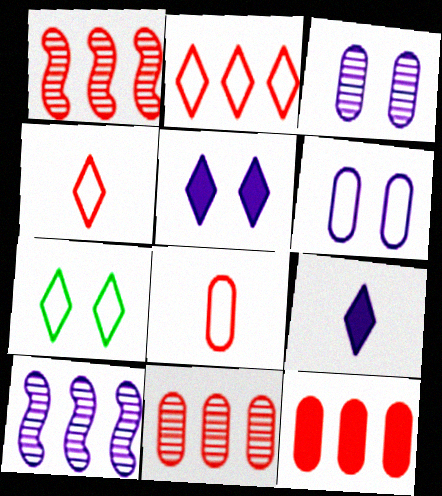[[1, 2, 12], 
[6, 9, 10]]